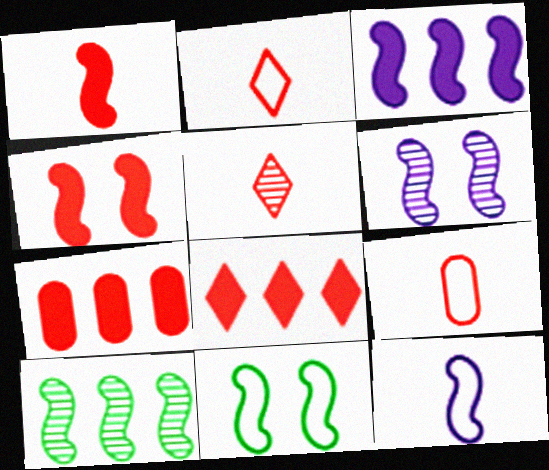[[1, 5, 9], 
[3, 6, 12], 
[4, 6, 11], 
[4, 10, 12]]